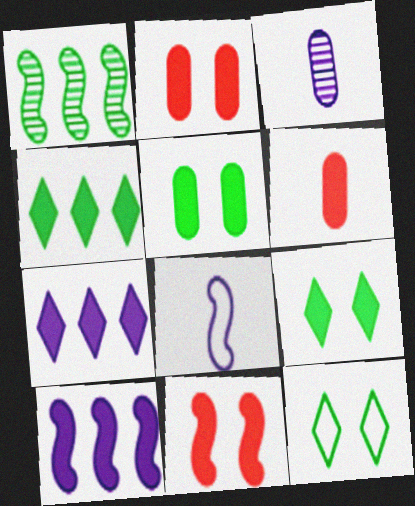[[1, 8, 11], 
[6, 9, 10]]